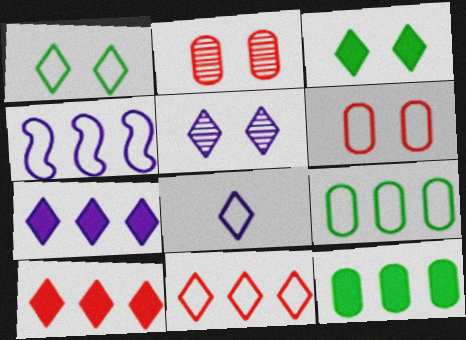[[1, 8, 11], 
[4, 9, 11], 
[5, 7, 8]]